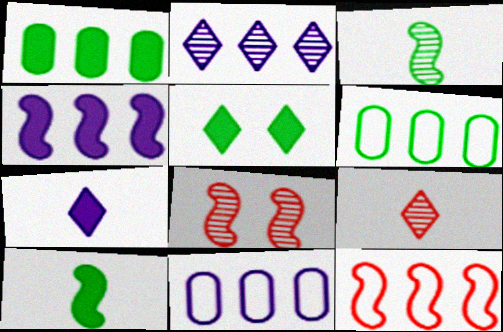[[1, 2, 12], 
[1, 5, 10], 
[2, 4, 11], 
[3, 5, 6], 
[6, 7, 8]]